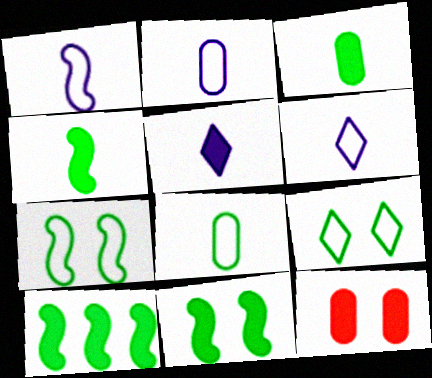[[1, 2, 6], 
[4, 10, 11], 
[5, 10, 12]]